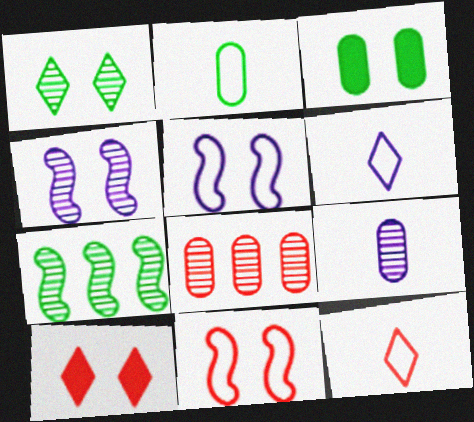[]